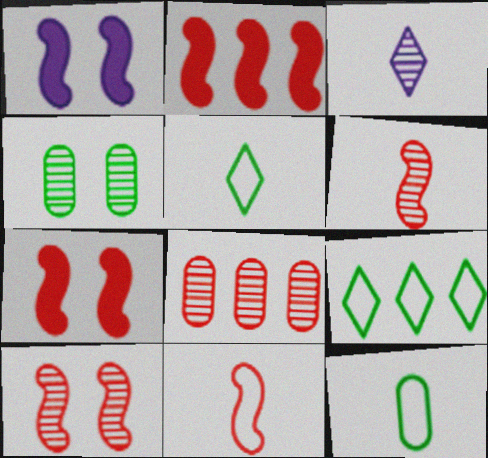[[1, 5, 8], 
[2, 10, 11]]